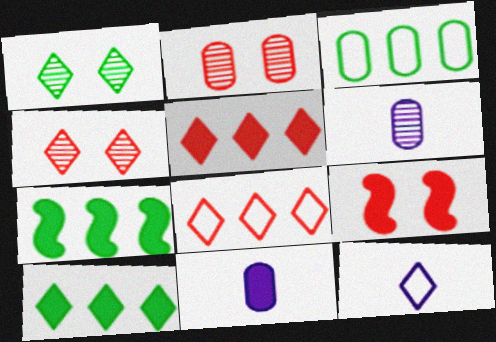[[1, 5, 12], 
[2, 3, 11], 
[2, 7, 12], 
[4, 10, 12], 
[9, 10, 11]]